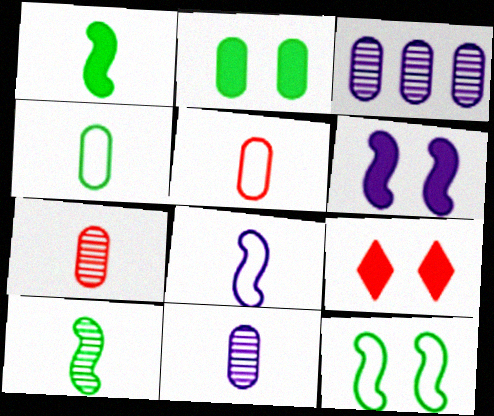[[2, 3, 5], 
[2, 6, 9]]